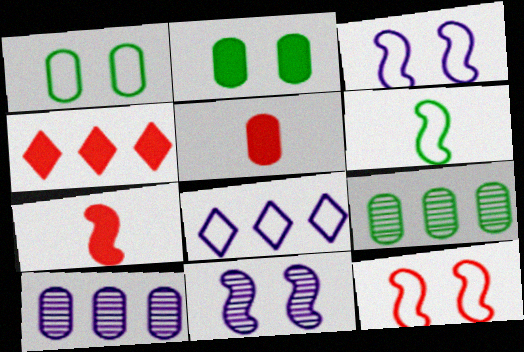[[1, 5, 10]]